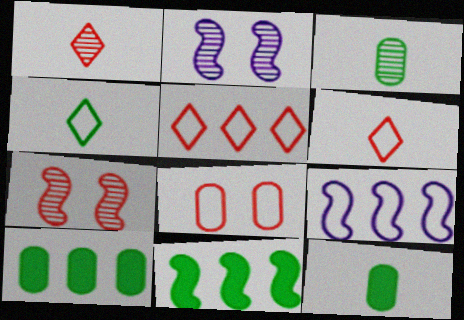[[2, 5, 12], 
[2, 6, 10], 
[4, 8, 9]]